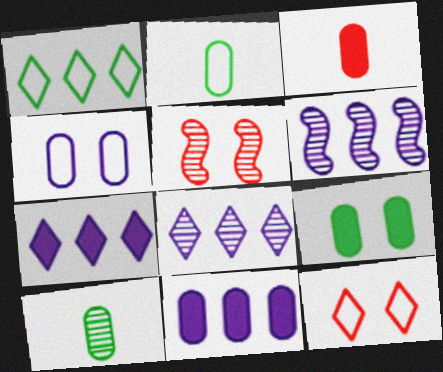[[2, 5, 7], 
[3, 9, 11], 
[5, 8, 10]]